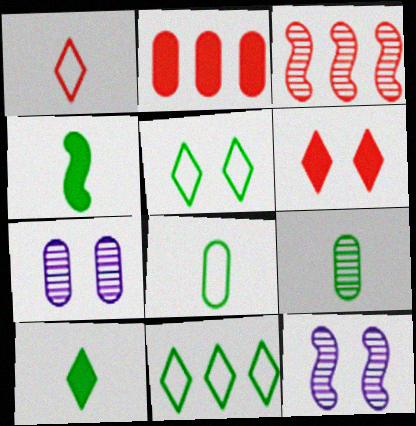[[2, 7, 8]]